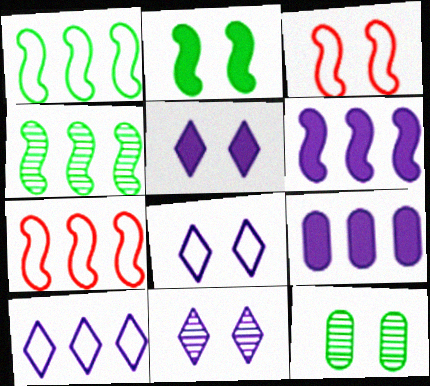[[3, 5, 12], 
[4, 6, 7], 
[5, 8, 11]]